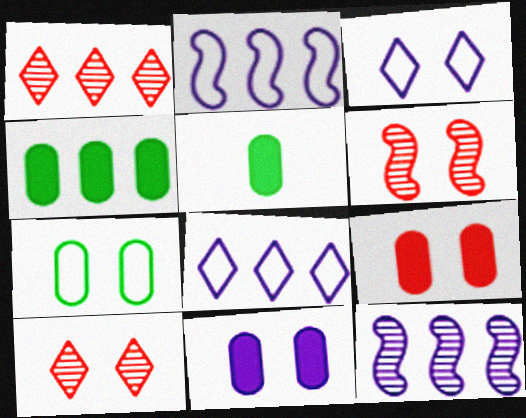[[1, 2, 4], 
[2, 5, 10], 
[5, 6, 8]]